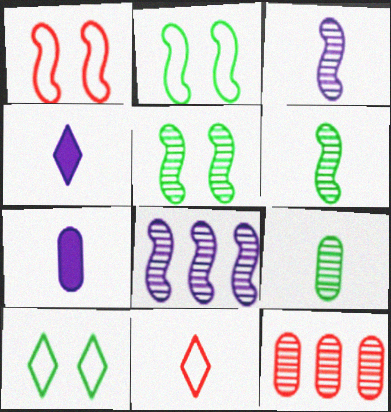[[2, 4, 12], 
[6, 7, 11]]